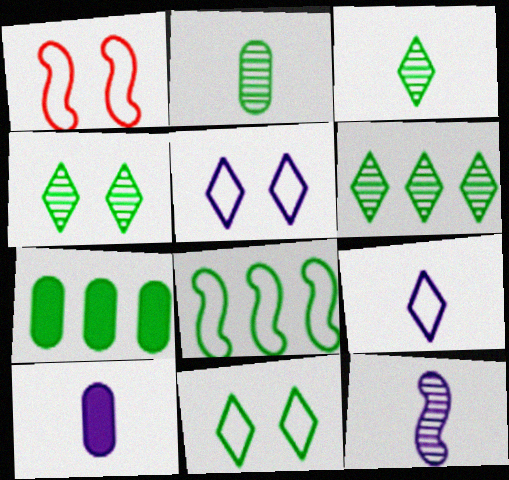[[1, 6, 10], 
[3, 4, 6], 
[6, 7, 8], 
[9, 10, 12]]